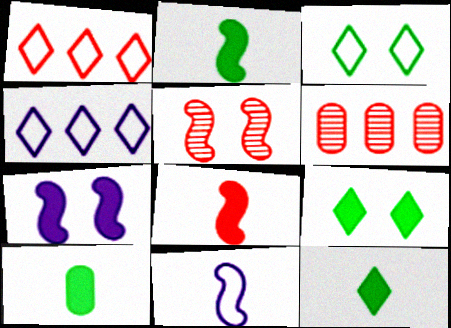[[2, 10, 12], 
[4, 5, 10], 
[6, 9, 11]]